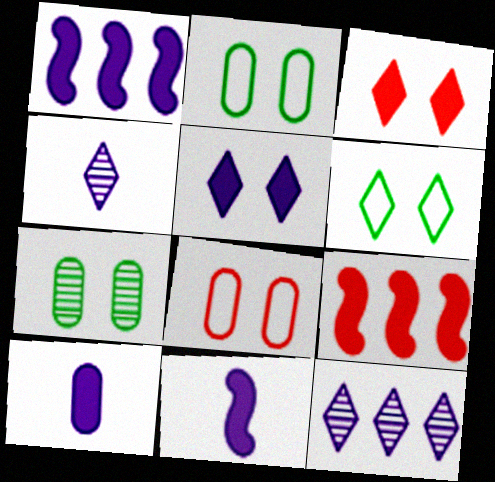[[1, 5, 10], 
[2, 4, 9]]